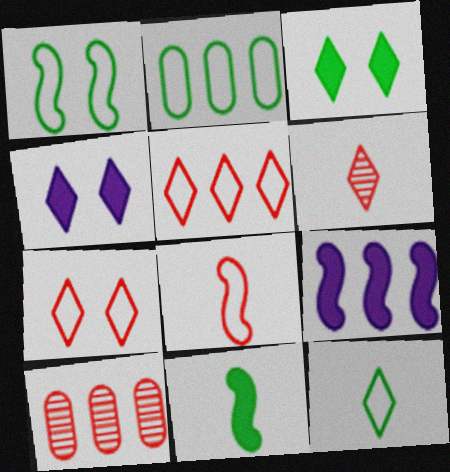[[1, 2, 12]]